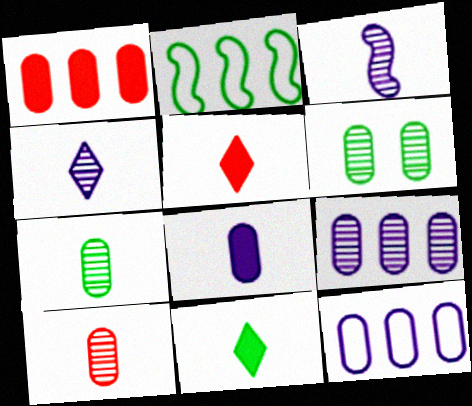[[2, 6, 11], 
[6, 9, 10]]